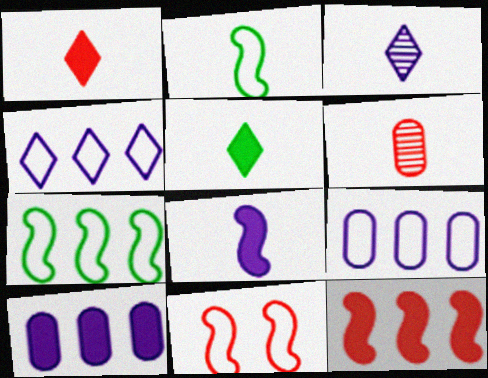[]